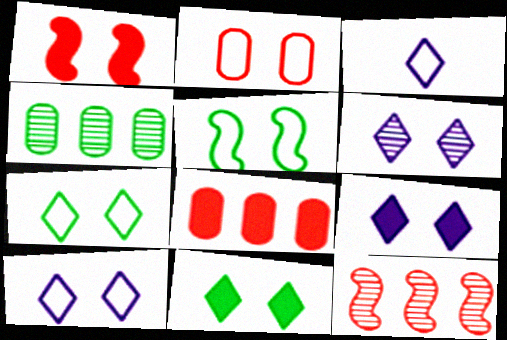[[1, 3, 4], 
[2, 5, 10], 
[6, 9, 10]]